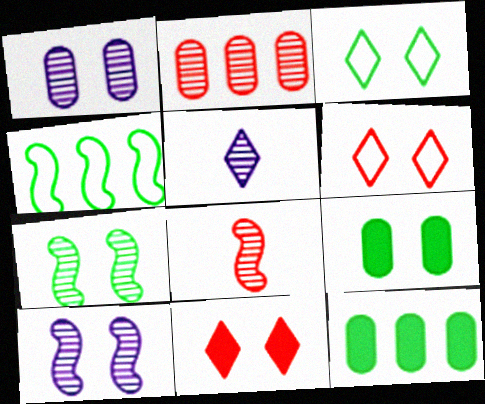[[2, 5, 7], 
[3, 7, 9], 
[6, 9, 10]]